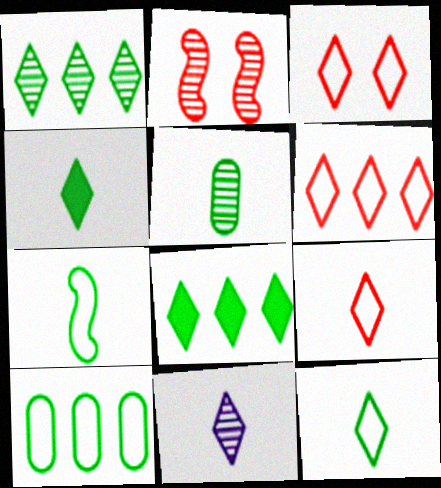[[3, 6, 9], 
[3, 8, 11], 
[4, 5, 7], 
[4, 9, 11]]